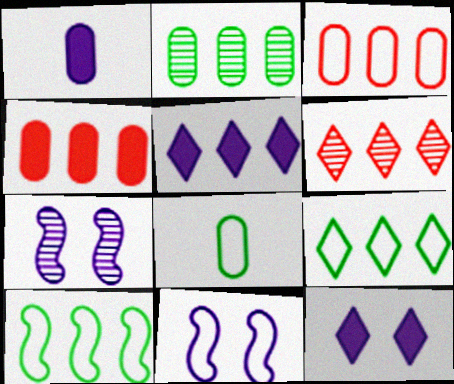[[5, 6, 9]]